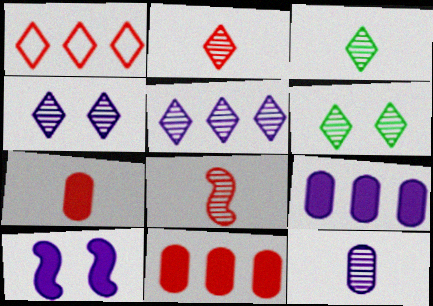[[2, 5, 6], 
[3, 8, 12]]